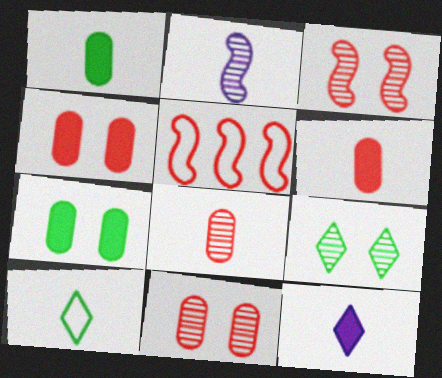[[2, 6, 10]]